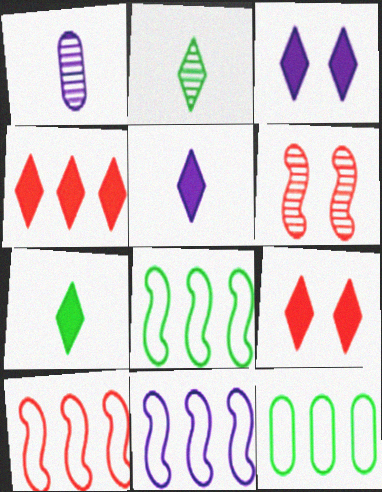[[1, 3, 11], 
[1, 8, 9], 
[3, 4, 7], 
[5, 6, 12], 
[8, 10, 11]]